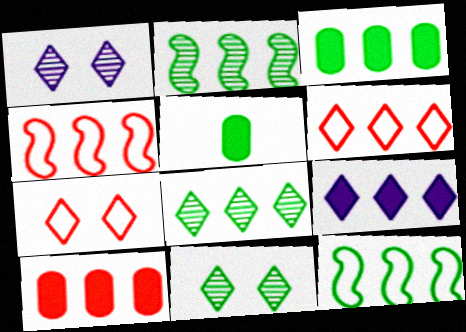[[1, 4, 5], 
[3, 8, 12], 
[5, 11, 12], 
[6, 8, 9]]